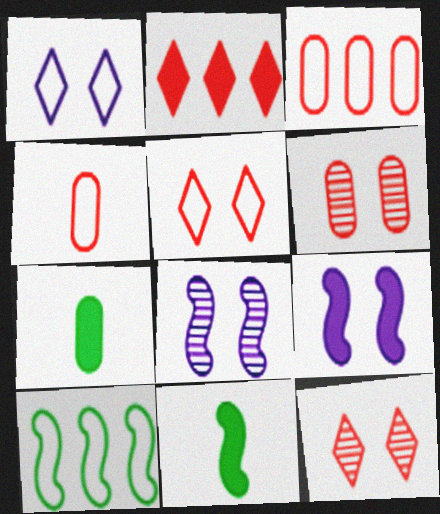[[1, 4, 10], 
[2, 7, 9]]